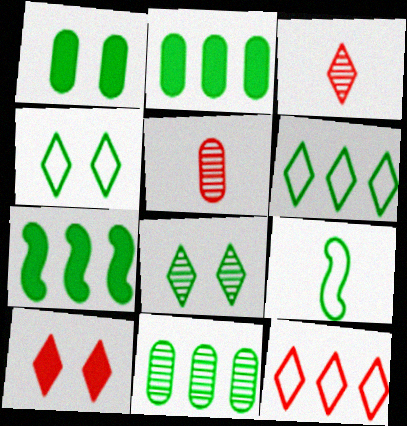[[2, 8, 9], 
[3, 10, 12], 
[6, 7, 11]]